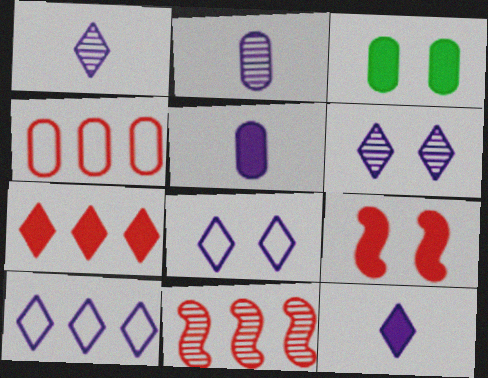[[2, 3, 4], 
[4, 7, 11], 
[6, 10, 12]]